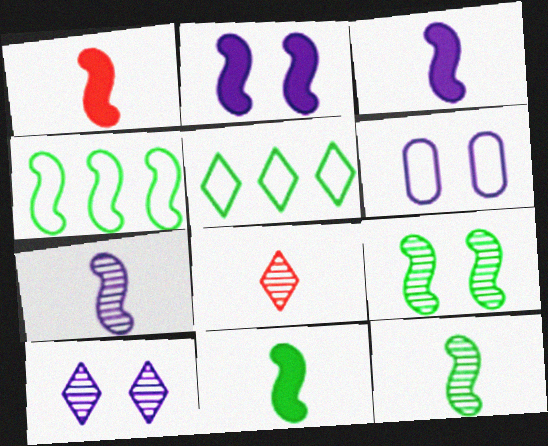[[1, 3, 11], 
[2, 6, 10], 
[4, 9, 11]]